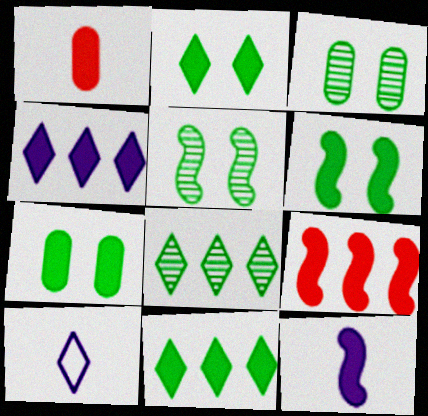[[1, 4, 6], 
[2, 6, 7], 
[3, 9, 10], 
[6, 9, 12]]